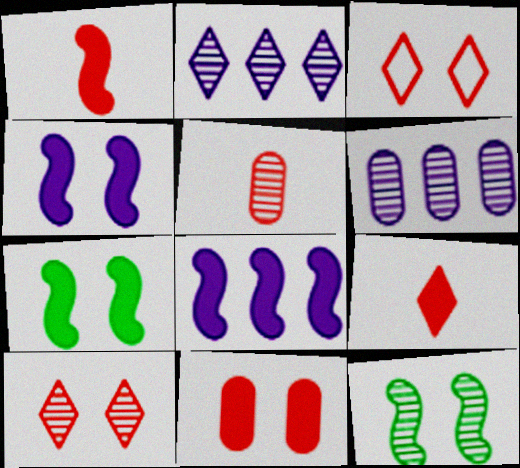[[1, 7, 8], 
[2, 5, 12]]